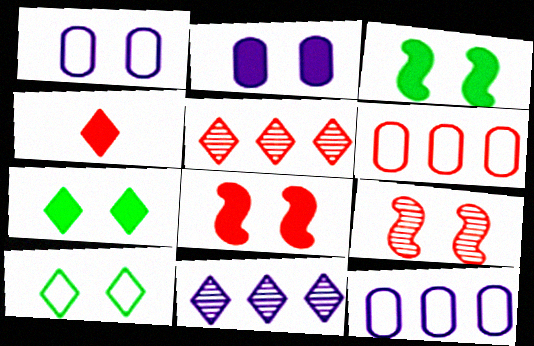[[1, 7, 9], 
[2, 7, 8], 
[2, 9, 10], 
[4, 6, 9], 
[4, 10, 11]]